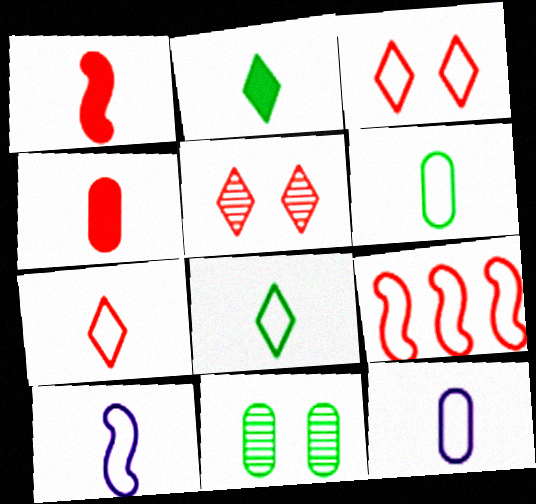[[4, 5, 9], 
[6, 7, 10]]